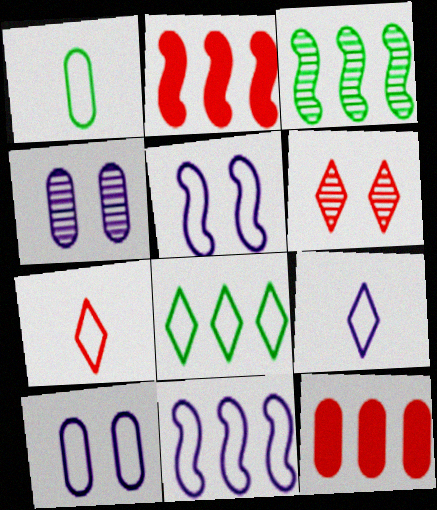[[1, 4, 12], 
[2, 3, 11], 
[9, 10, 11]]